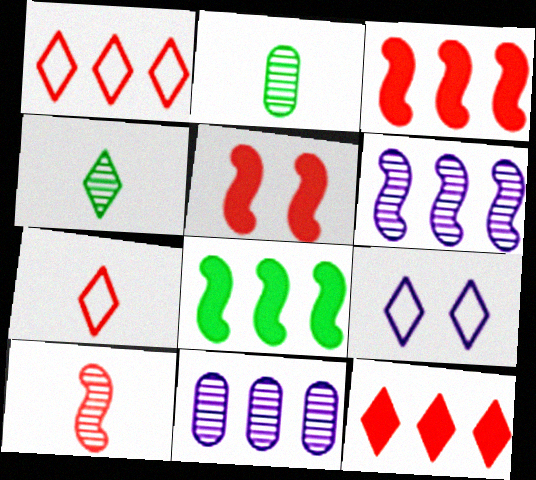[[1, 8, 11], 
[2, 3, 9], 
[4, 9, 12]]